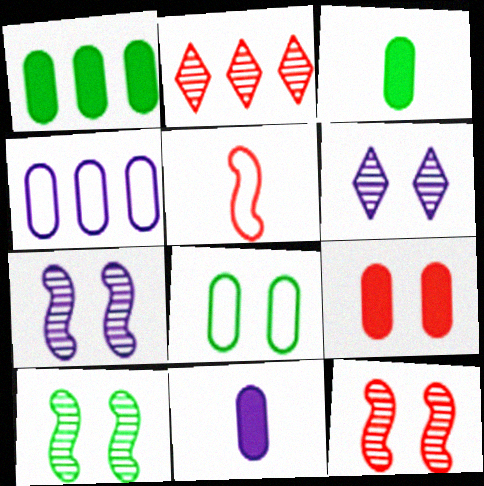[[1, 5, 6], 
[1, 9, 11], 
[2, 5, 9], 
[7, 10, 12]]